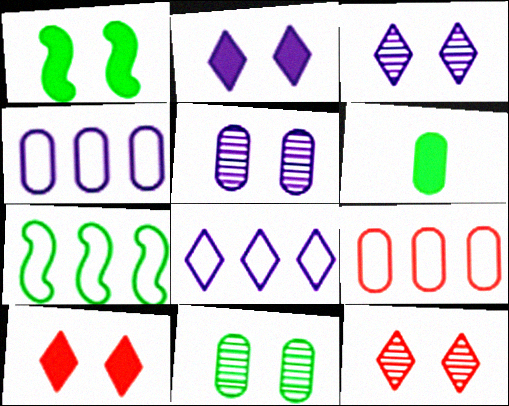[[5, 6, 9], 
[7, 8, 9]]